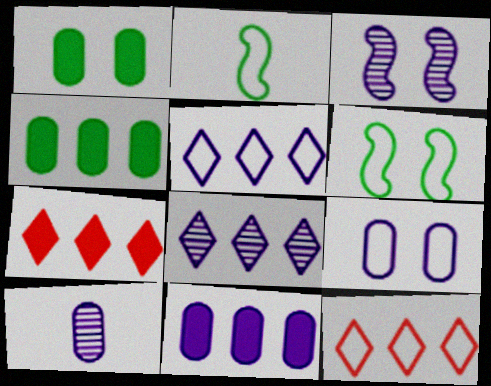[[2, 9, 12], 
[3, 8, 10], 
[6, 7, 10], 
[9, 10, 11]]